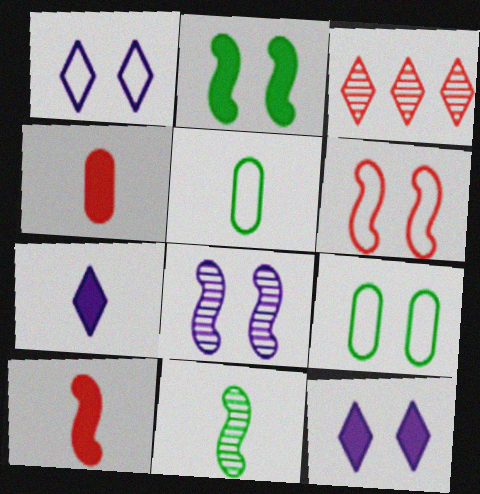[[1, 6, 9], 
[2, 6, 8], 
[3, 4, 6]]